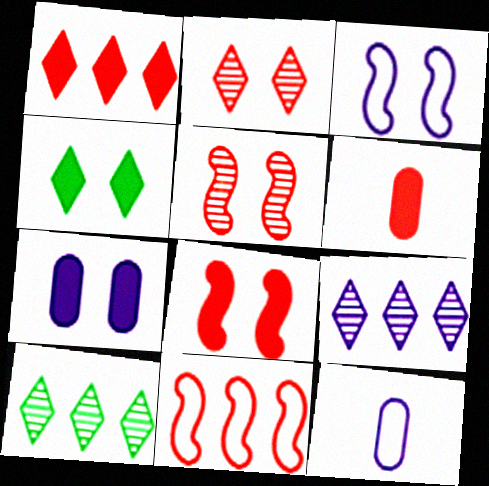[[1, 6, 8], 
[2, 6, 11], 
[3, 6, 10], 
[4, 7, 8], 
[8, 10, 12]]